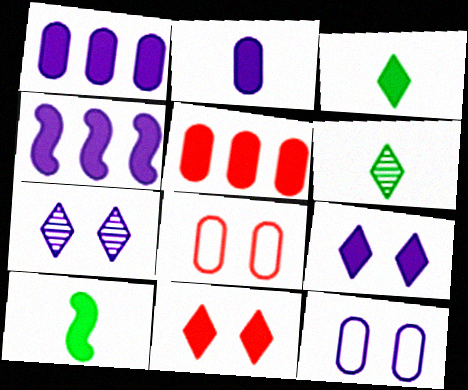[[1, 10, 11], 
[2, 4, 9], 
[4, 6, 8], 
[5, 9, 10]]